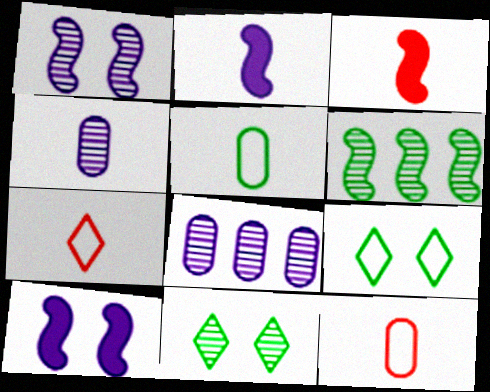[[3, 8, 9]]